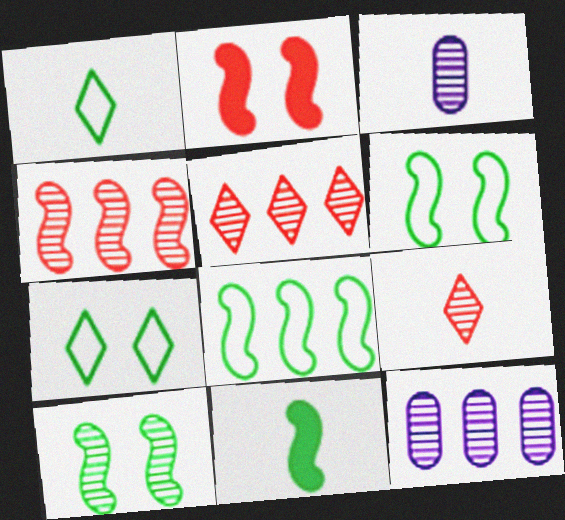[[1, 2, 12], 
[3, 5, 10], 
[8, 10, 11], 
[9, 10, 12]]